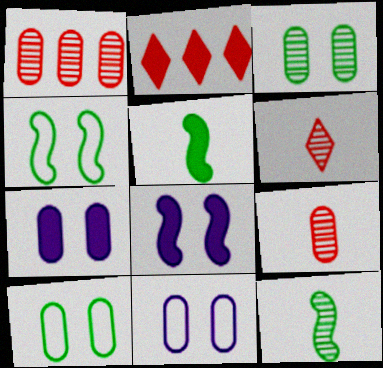[[2, 5, 7], 
[2, 11, 12]]